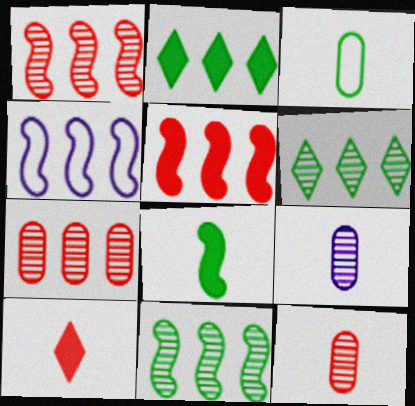[[2, 4, 7], 
[4, 5, 11]]